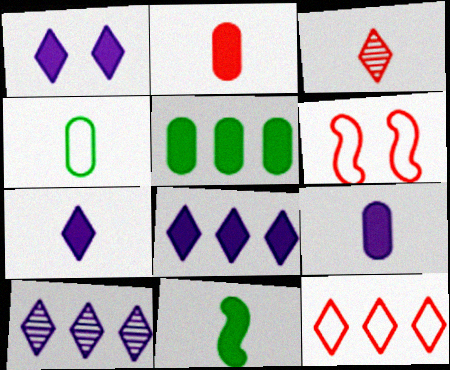[[1, 7, 8], 
[2, 7, 11]]